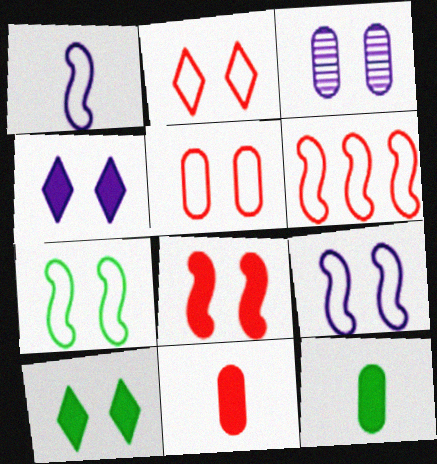[[1, 6, 7], 
[3, 4, 9]]